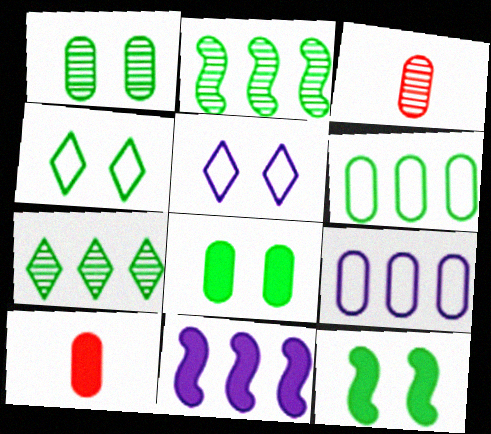[[1, 4, 12], 
[1, 9, 10], 
[2, 5, 10], 
[3, 4, 11], 
[3, 8, 9]]